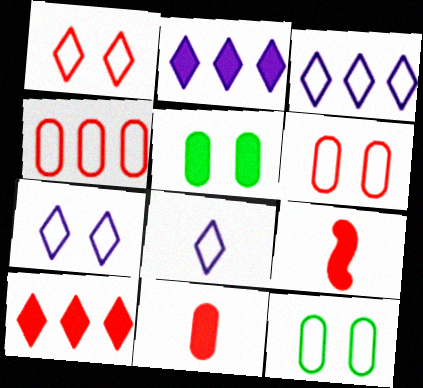[[2, 5, 9], 
[3, 7, 8]]